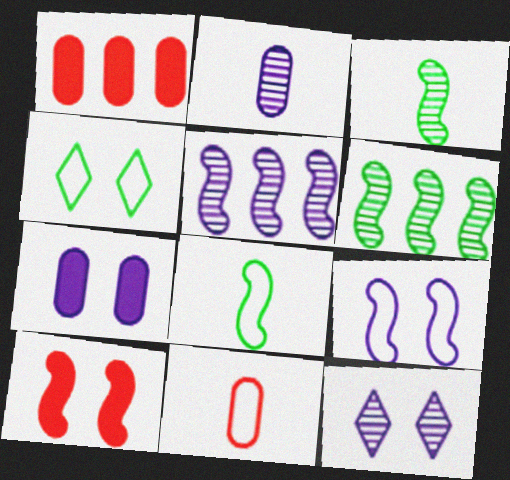[[1, 8, 12], 
[2, 5, 12], 
[5, 8, 10], 
[7, 9, 12]]